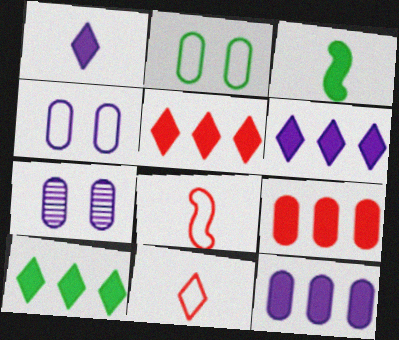[[5, 6, 10], 
[7, 8, 10]]